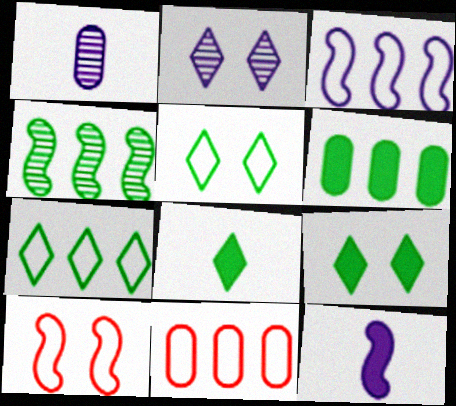[[3, 7, 11], 
[4, 6, 7], 
[4, 10, 12]]